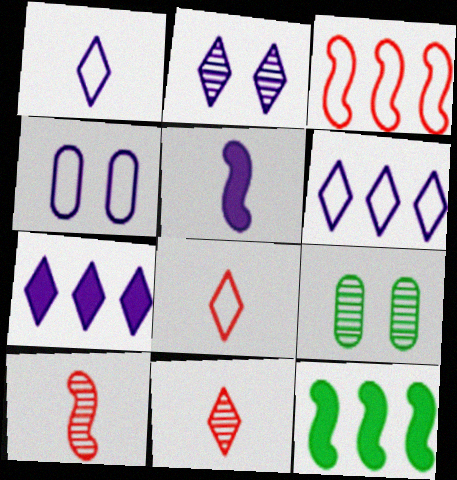[[1, 2, 7], 
[4, 11, 12]]